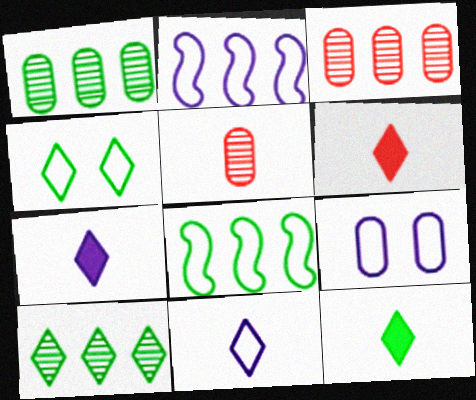[[2, 9, 11], 
[4, 10, 12], 
[6, 7, 12]]